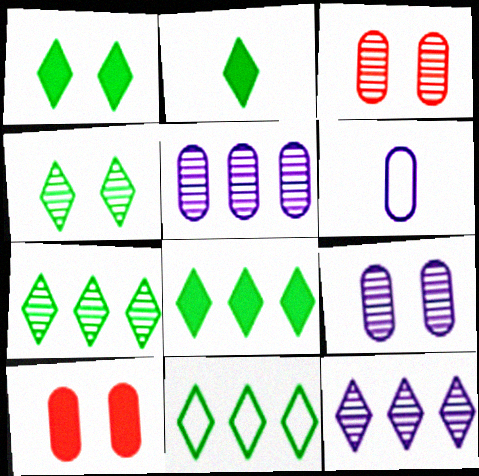[[1, 2, 8], 
[2, 4, 11], 
[7, 8, 11]]